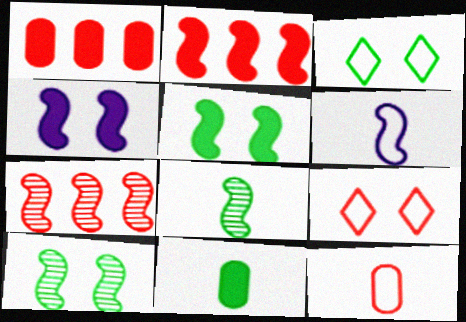[[2, 6, 10], 
[5, 6, 7]]